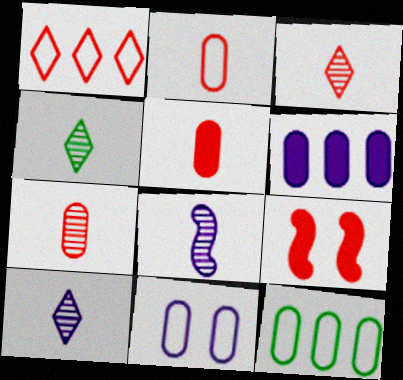[[1, 7, 9], 
[2, 5, 7], 
[2, 11, 12], 
[3, 4, 10], 
[4, 7, 8], 
[9, 10, 12]]